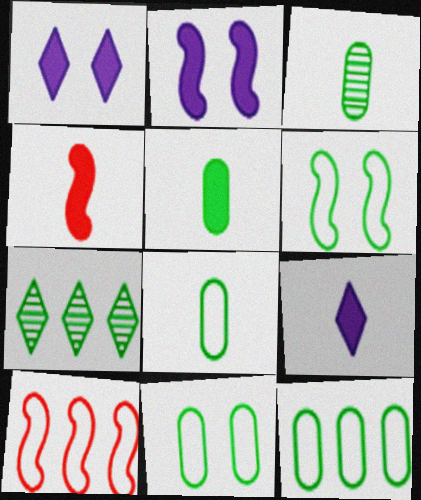[[1, 3, 10], 
[3, 5, 8], 
[4, 5, 9], 
[5, 6, 7], 
[8, 11, 12]]